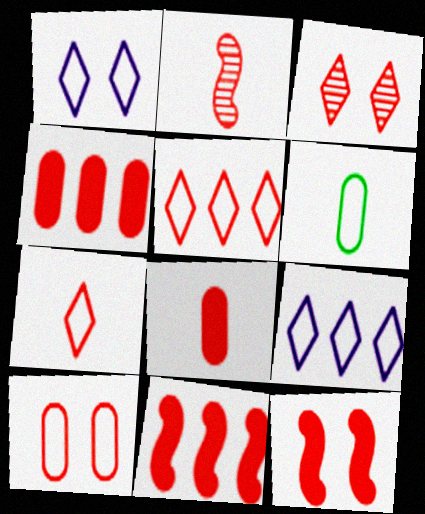[[2, 7, 8], 
[3, 10, 12]]